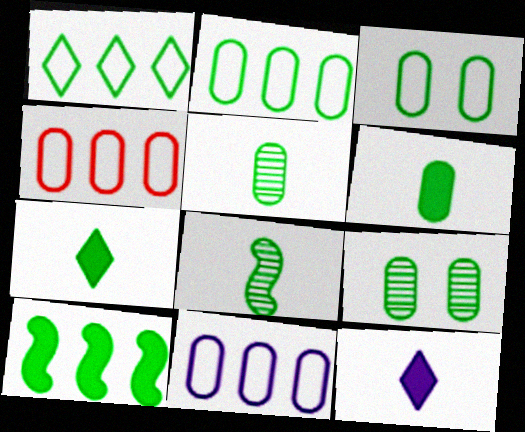[[2, 4, 11], 
[2, 6, 9]]